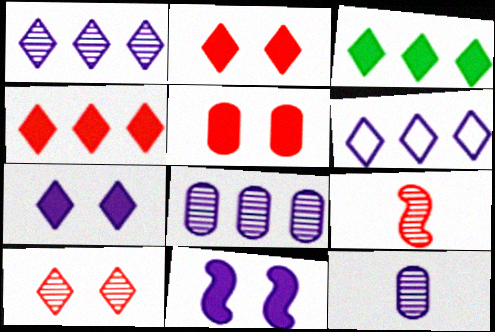[[6, 11, 12]]